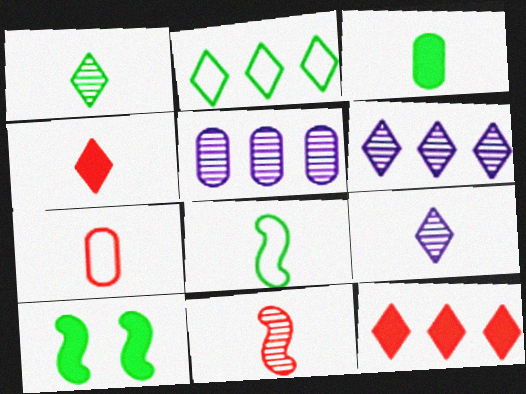[[1, 3, 8], 
[2, 6, 12], 
[4, 7, 11], 
[6, 7, 10]]